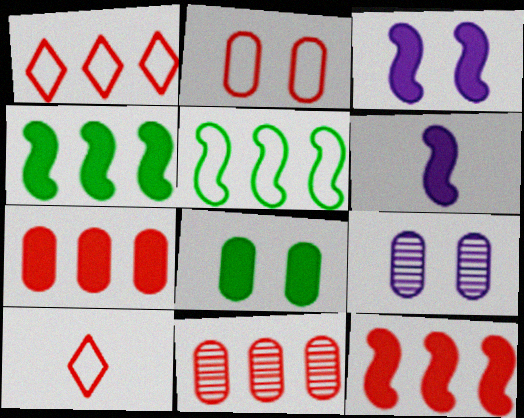[[1, 11, 12], 
[2, 8, 9], 
[4, 9, 10]]